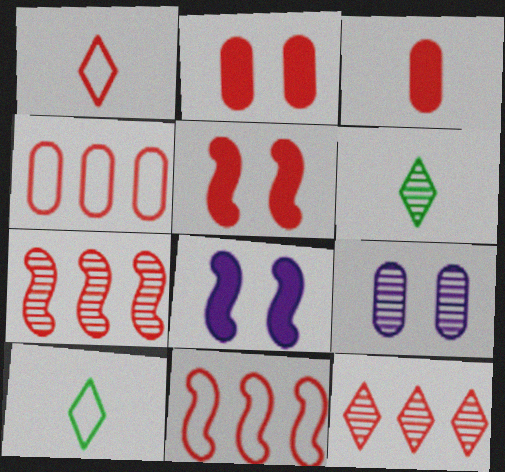[[1, 2, 7], 
[4, 6, 8], 
[6, 7, 9]]